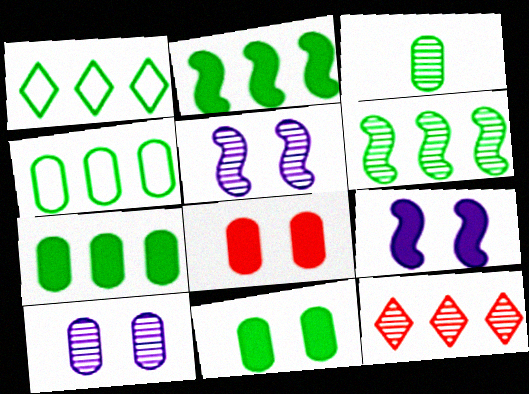[[1, 6, 7], 
[3, 4, 11], 
[3, 5, 12]]